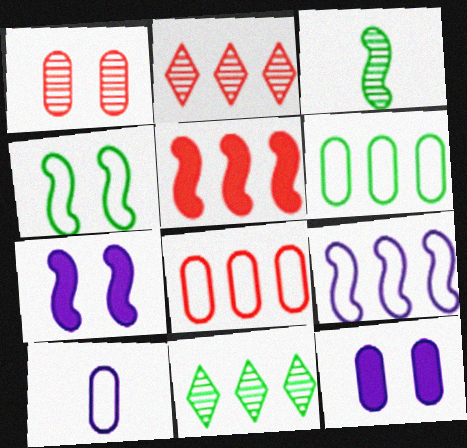[[2, 5, 8]]